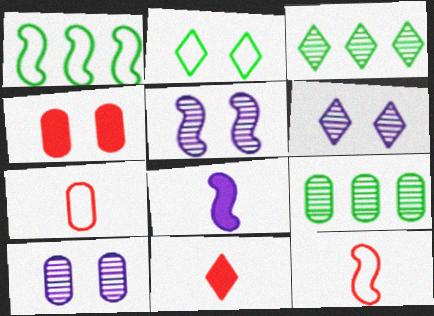[[1, 10, 11], 
[2, 4, 5], 
[5, 6, 10]]